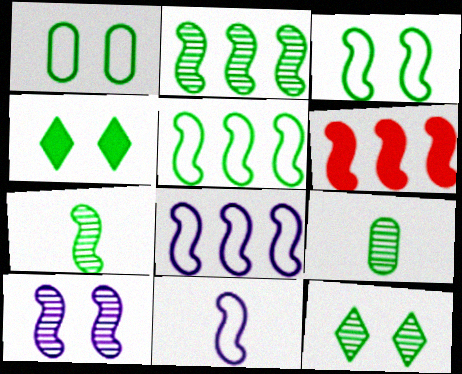[[2, 6, 8], 
[2, 9, 12], 
[4, 5, 9]]